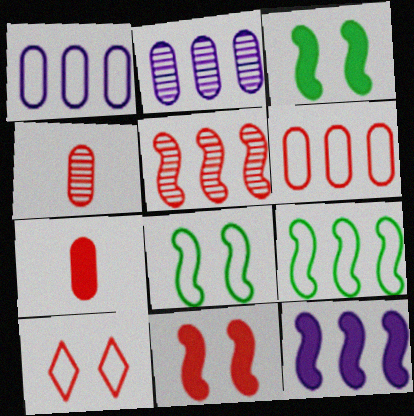[[5, 7, 10], 
[5, 9, 12]]